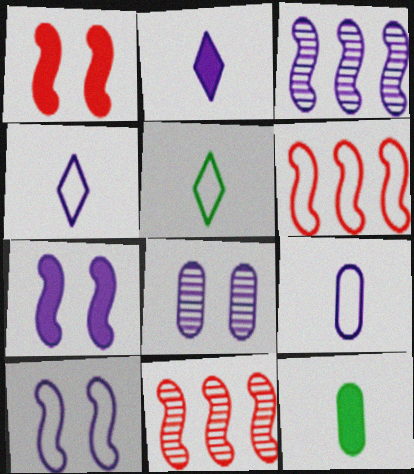[]